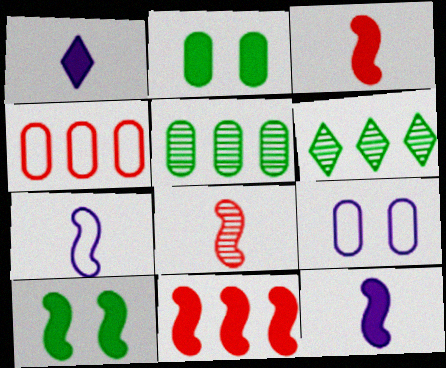[[1, 2, 11], 
[3, 6, 9], 
[10, 11, 12]]